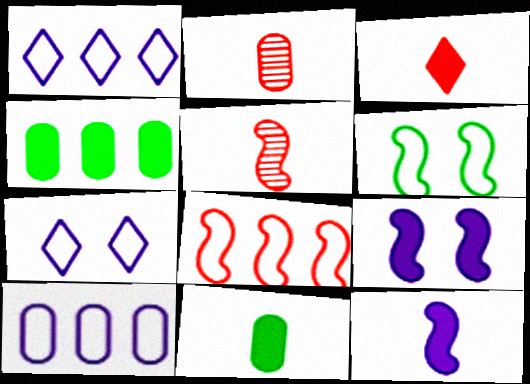[[3, 4, 9], 
[3, 11, 12], 
[4, 5, 7]]